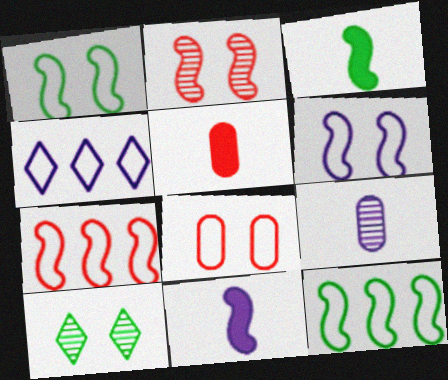[[2, 11, 12]]